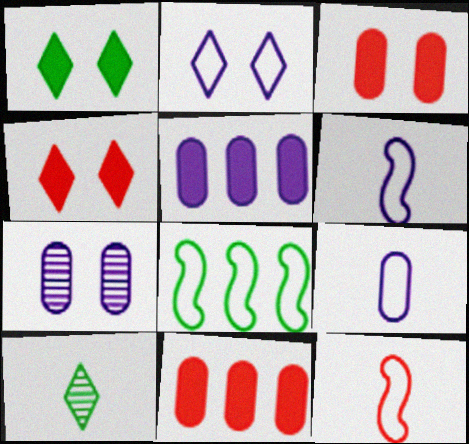[[5, 7, 9]]